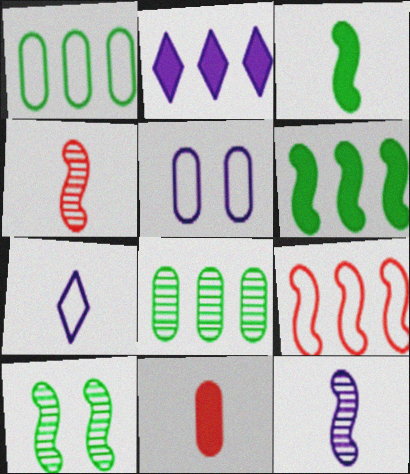[[2, 5, 12], 
[2, 8, 9], 
[5, 8, 11]]